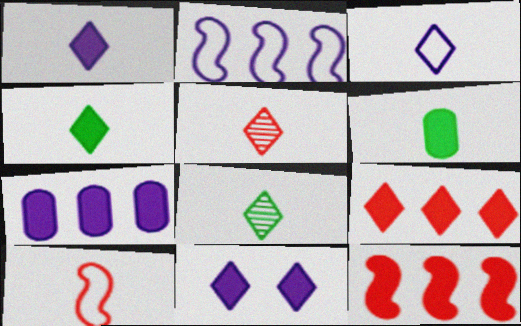[[3, 4, 5], 
[4, 9, 11], 
[6, 11, 12]]